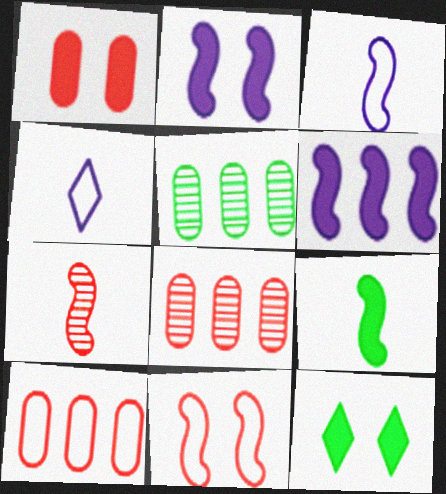[[1, 2, 12], 
[3, 7, 9], 
[3, 8, 12]]